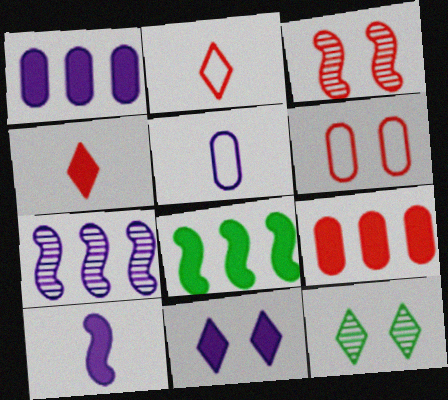[[1, 10, 11], 
[2, 3, 9], 
[5, 7, 11]]